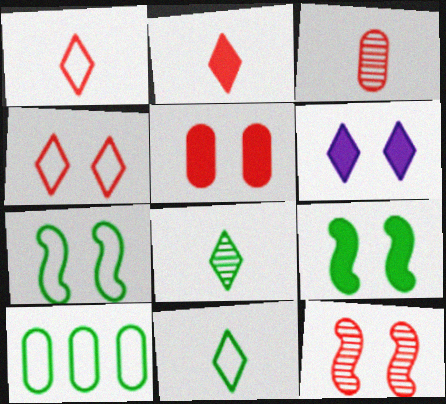[[4, 5, 12], 
[5, 6, 9], 
[7, 10, 11], 
[8, 9, 10]]